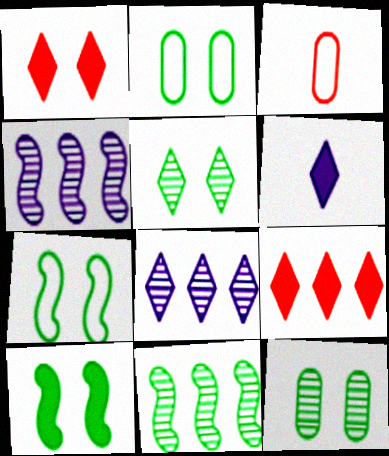[[2, 5, 10], 
[3, 8, 10]]